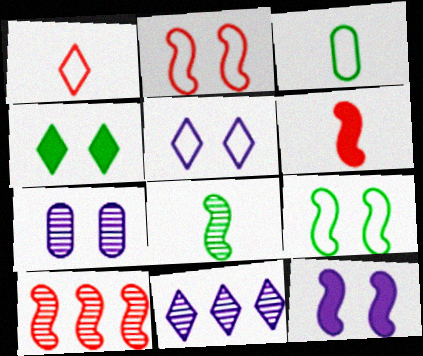[[1, 4, 11], 
[2, 4, 7], 
[2, 6, 10], 
[5, 7, 12]]